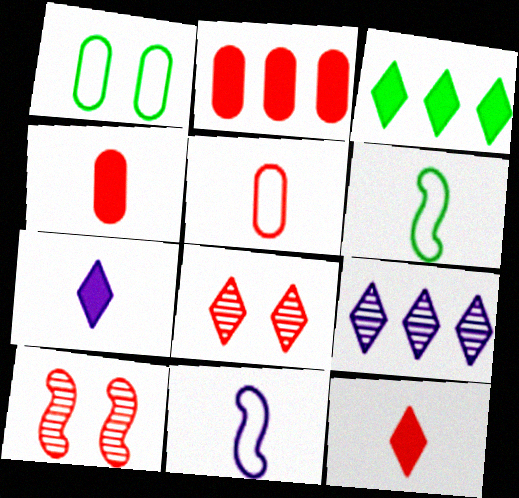[]